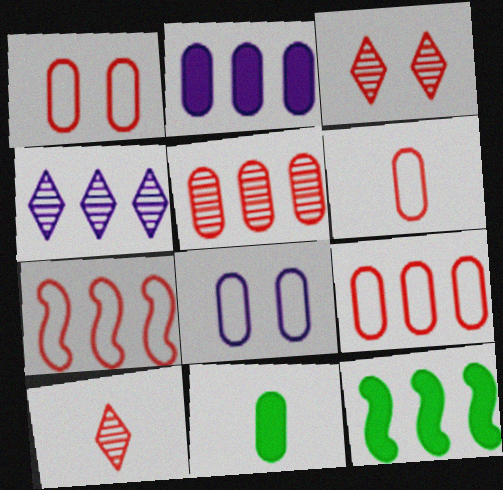[[1, 6, 9], 
[4, 9, 12], 
[5, 8, 11], 
[8, 10, 12]]